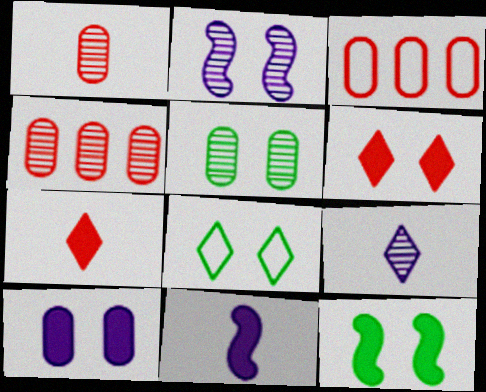[[3, 9, 12], 
[4, 8, 11], 
[5, 8, 12], 
[6, 10, 12]]